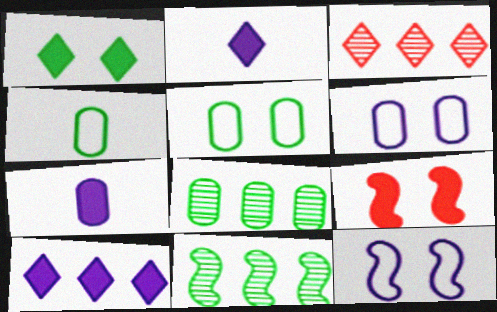[[1, 4, 11]]